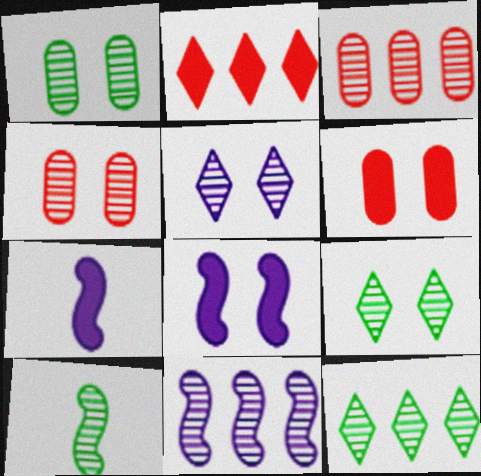[[1, 10, 12], 
[3, 5, 10], 
[3, 11, 12]]